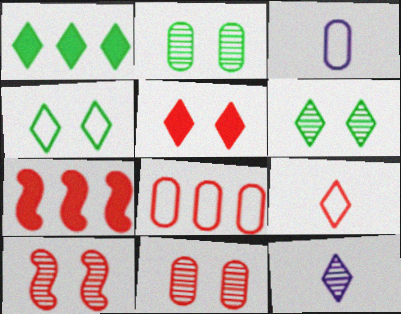[[1, 3, 10], 
[3, 6, 7], 
[7, 9, 11]]